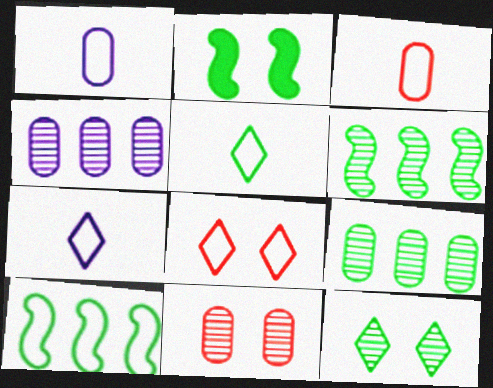[[1, 8, 10], 
[2, 5, 9]]